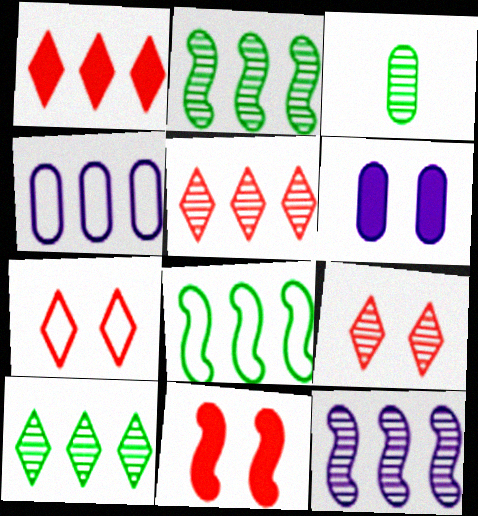[[1, 2, 4], 
[3, 9, 12]]